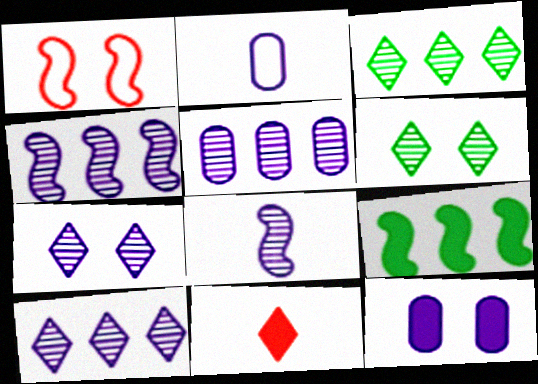[[1, 6, 12], 
[1, 8, 9], 
[2, 5, 12], 
[4, 5, 10], 
[5, 7, 8], 
[9, 11, 12]]